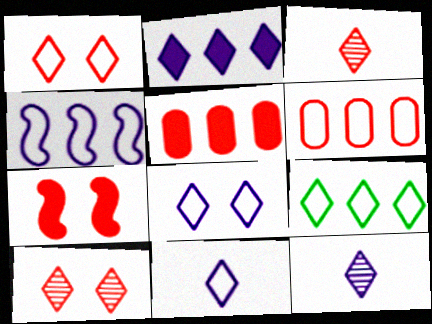[[1, 9, 11], 
[2, 8, 12], 
[3, 6, 7], 
[4, 6, 9]]